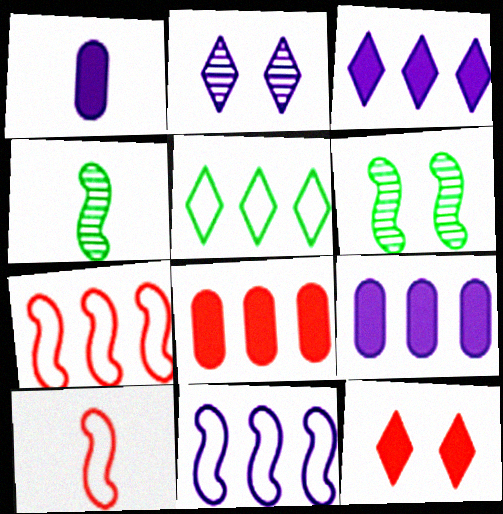[[1, 2, 11]]